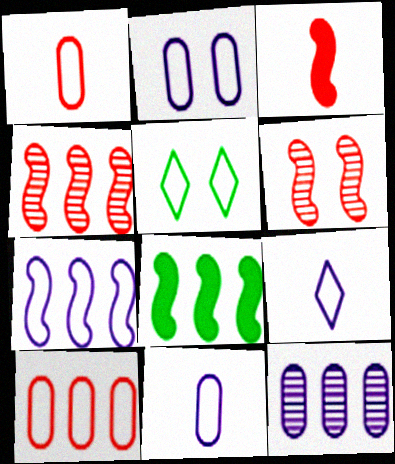[[1, 5, 7], 
[2, 7, 9], 
[3, 5, 12], 
[4, 7, 8]]